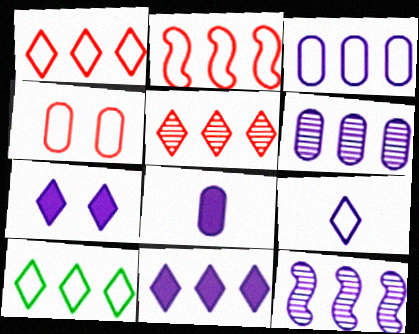[[2, 3, 10], 
[3, 11, 12], 
[5, 10, 11]]